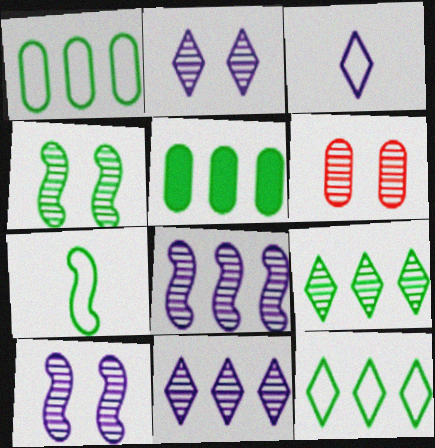[[2, 4, 6]]